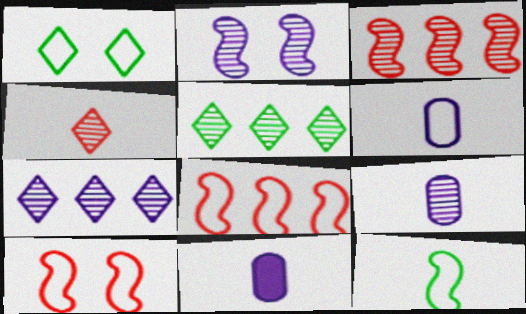[[1, 3, 11], 
[1, 6, 8], 
[2, 7, 9], 
[4, 11, 12], 
[5, 10, 11], 
[6, 9, 11]]